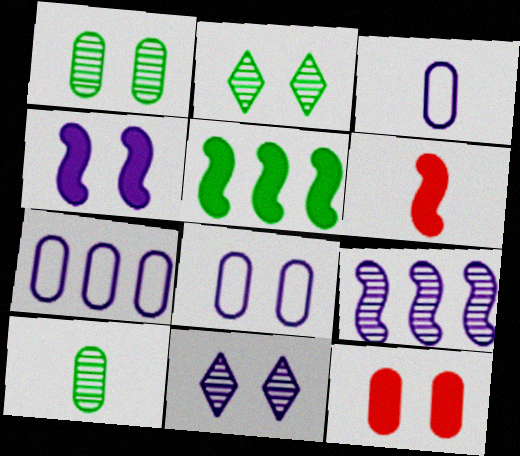[[1, 8, 12], 
[2, 6, 7], 
[3, 7, 8], 
[4, 5, 6], 
[4, 8, 11], 
[7, 10, 12]]